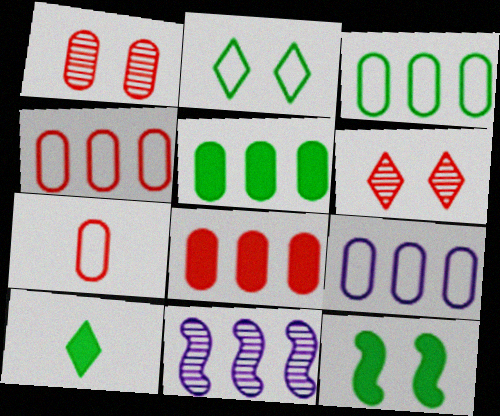[[1, 7, 8], 
[3, 4, 9], 
[5, 10, 12]]